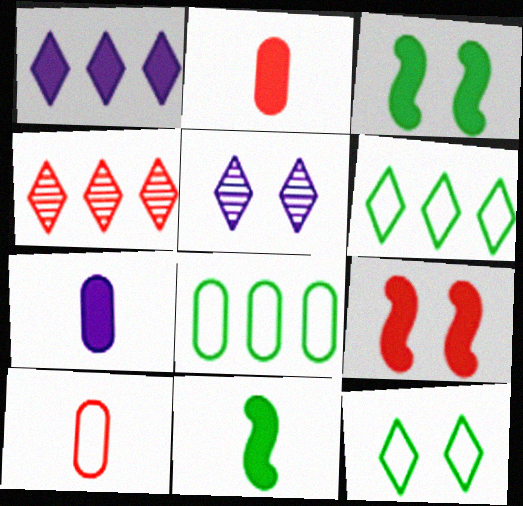[[1, 2, 3], 
[1, 4, 6], 
[4, 9, 10]]